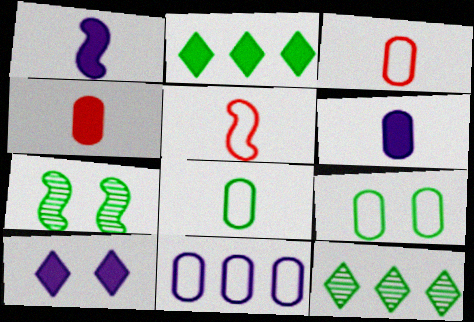[[2, 7, 8], 
[3, 9, 11]]